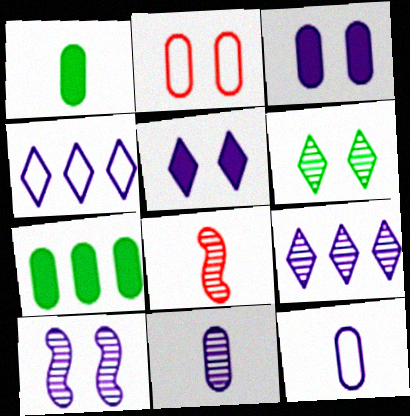[[2, 7, 11], 
[9, 10, 11]]